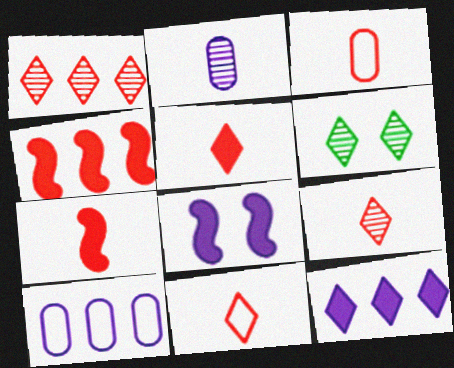[[3, 7, 9], 
[5, 9, 11], 
[6, 7, 10], 
[6, 11, 12]]